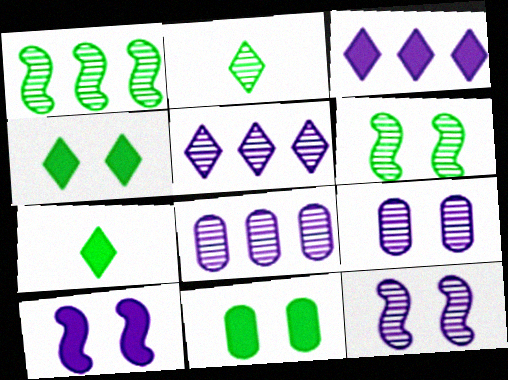[]